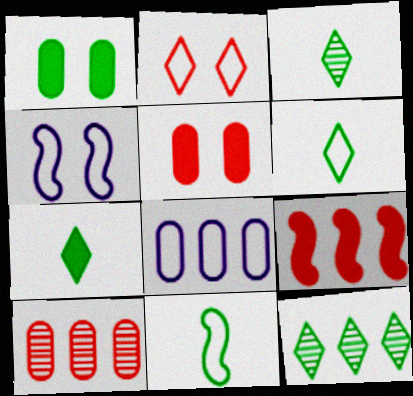[[1, 11, 12], 
[2, 8, 11], 
[3, 6, 7], 
[4, 7, 10], 
[8, 9, 12]]